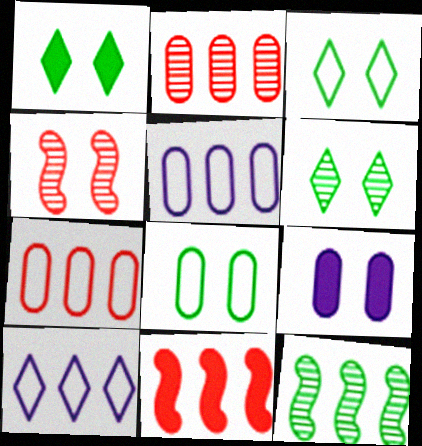[[1, 3, 6], 
[3, 4, 9]]